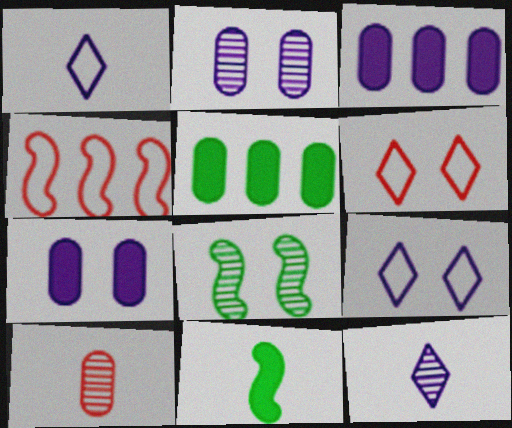[[1, 10, 11], 
[6, 7, 8]]